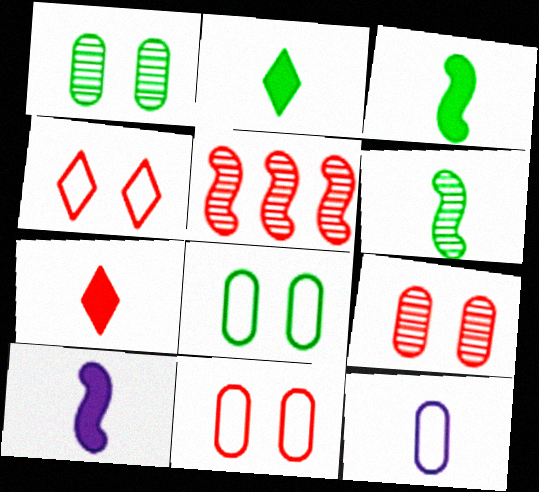[[5, 7, 11], 
[6, 7, 12]]